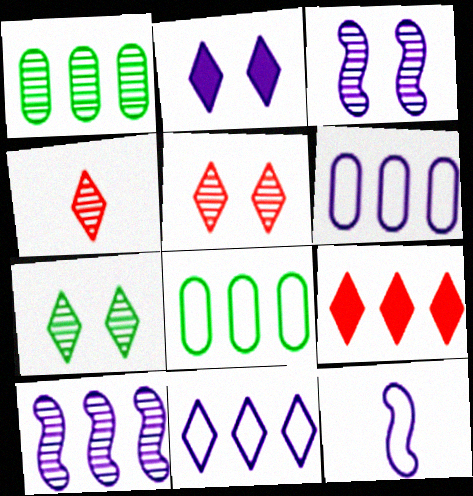[[1, 3, 4], 
[8, 9, 10]]